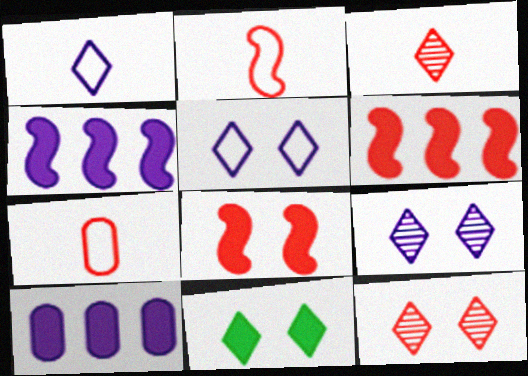[[5, 11, 12], 
[6, 7, 12]]